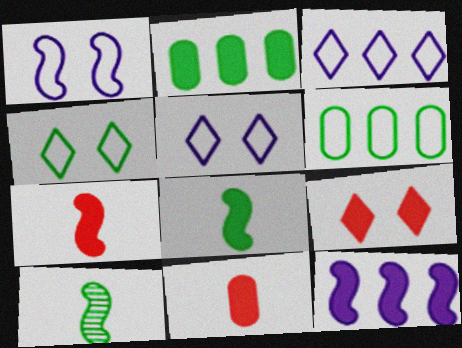[[2, 4, 10]]